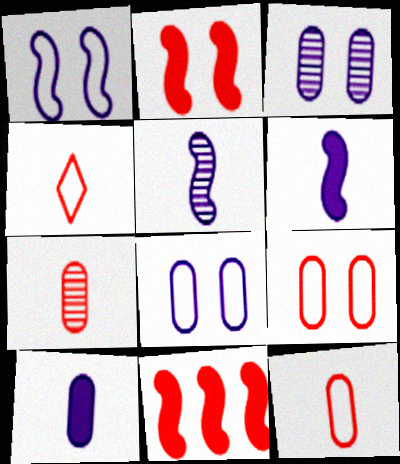[]